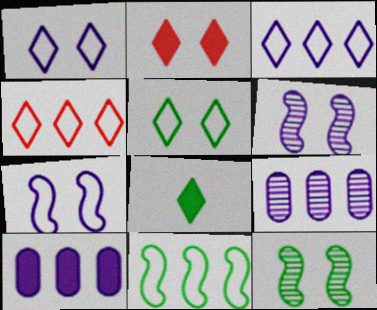[]